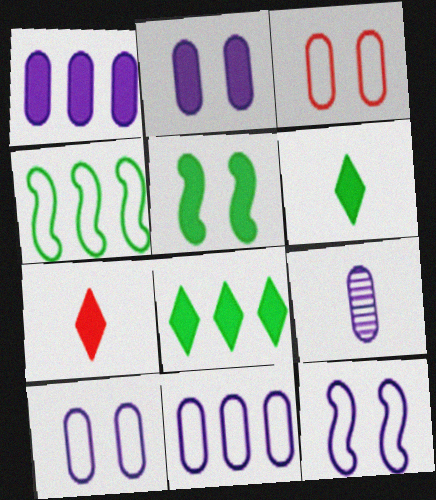[[1, 5, 7], 
[1, 9, 10], 
[2, 9, 11]]